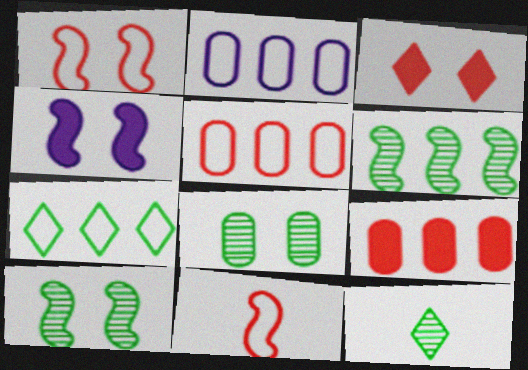[[1, 4, 10], 
[4, 5, 12], 
[4, 6, 11], 
[6, 8, 12]]